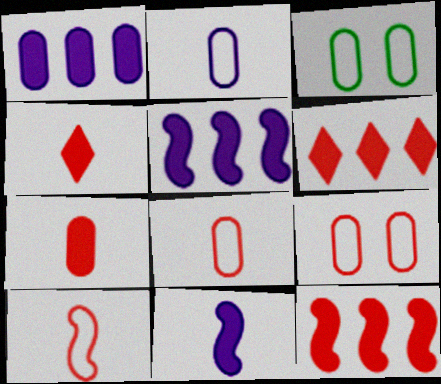[]